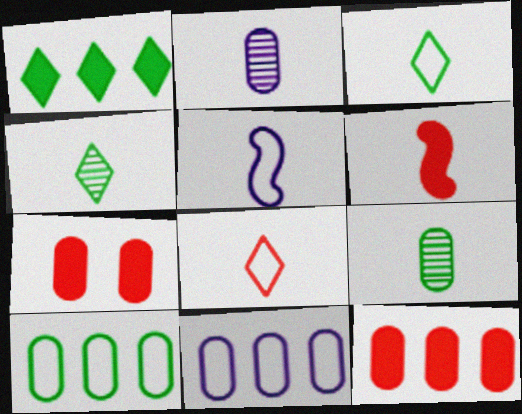[[2, 3, 6], 
[2, 7, 10], 
[7, 9, 11]]